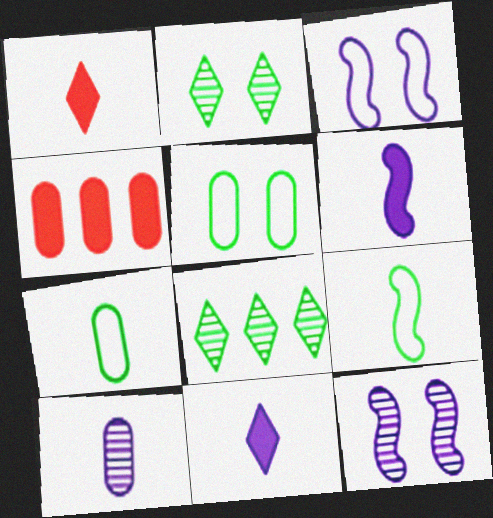[[1, 9, 10], 
[4, 5, 10]]